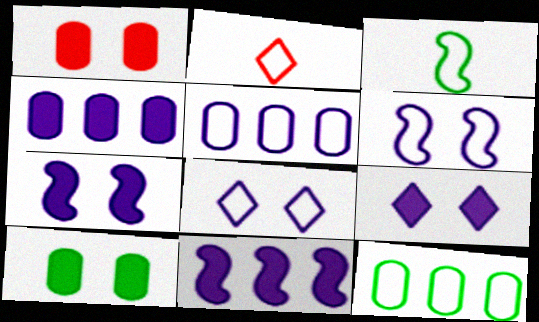[[2, 6, 12]]